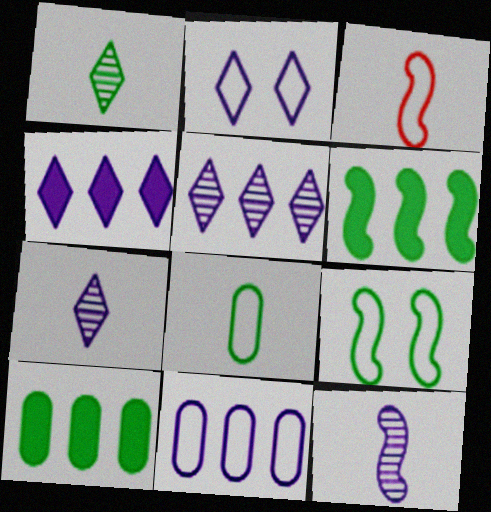[[1, 9, 10], 
[2, 4, 7]]